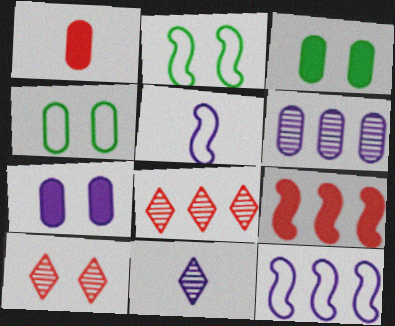[[1, 4, 6], 
[2, 7, 10], 
[3, 5, 8], 
[4, 9, 11], 
[7, 11, 12]]